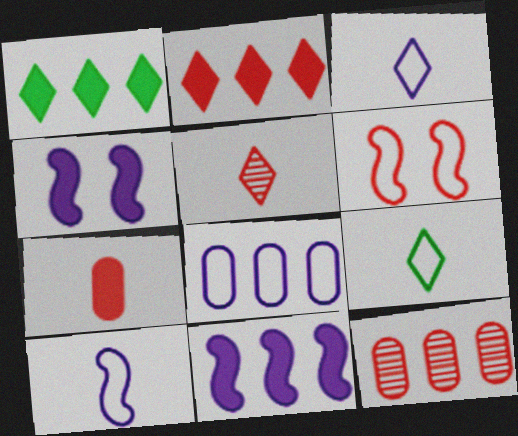[[1, 4, 7], 
[4, 9, 12], 
[6, 8, 9]]